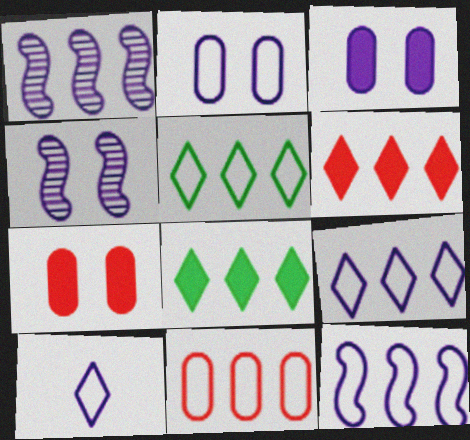[[1, 3, 10], 
[1, 8, 11], 
[2, 10, 12], 
[5, 11, 12]]